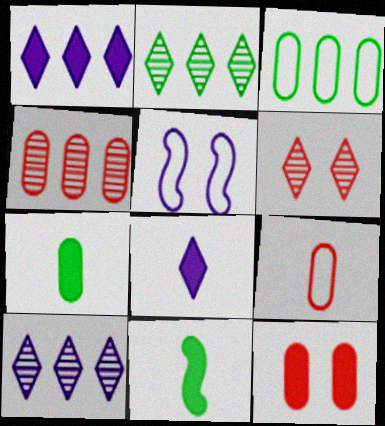[[1, 11, 12], 
[4, 9, 12]]